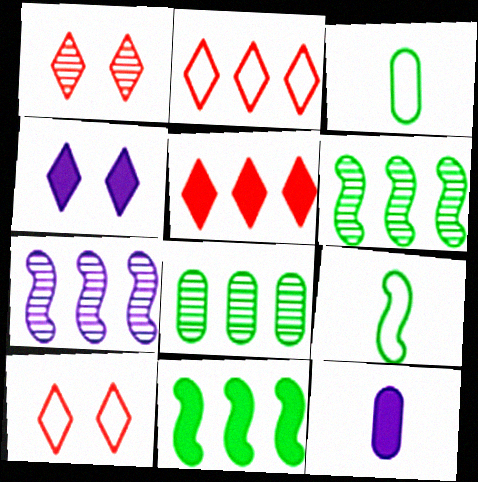[[6, 10, 12]]